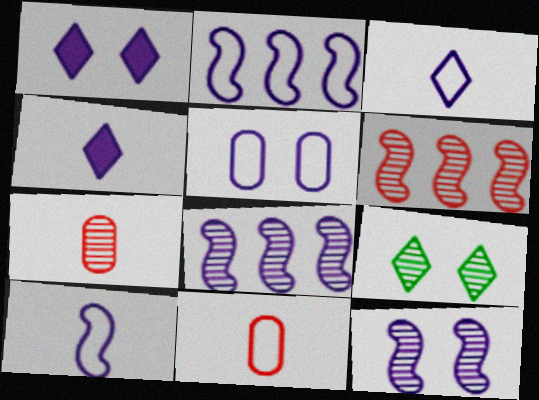[[1, 5, 12], 
[2, 3, 5], 
[4, 5, 8], 
[7, 8, 9]]